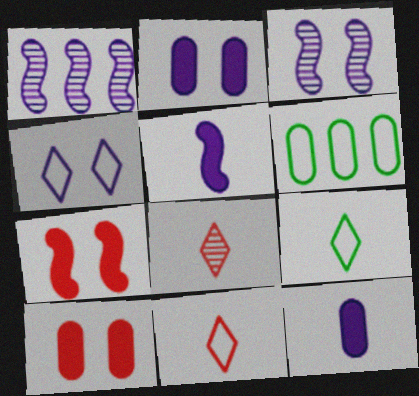[[1, 4, 12], 
[1, 9, 10], 
[2, 3, 4]]